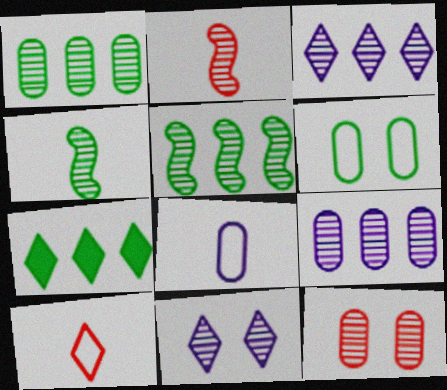[[1, 2, 11], 
[3, 4, 12], 
[4, 6, 7], 
[7, 10, 11]]